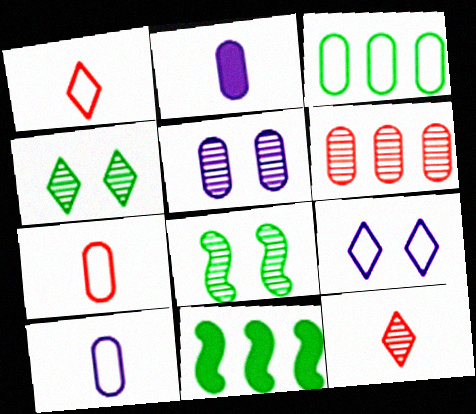[[1, 5, 11]]